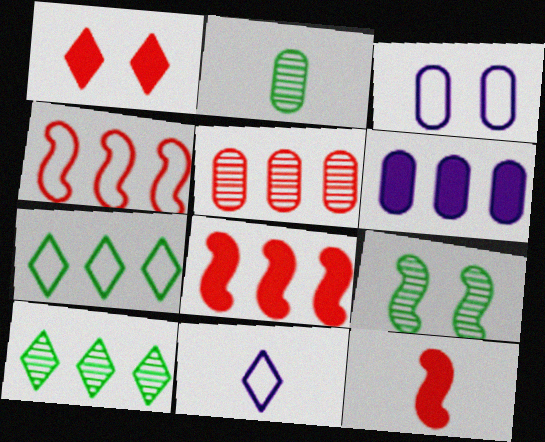[[1, 3, 9], 
[1, 10, 11], 
[2, 9, 10], 
[2, 11, 12], 
[3, 10, 12], 
[4, 6, 10]]